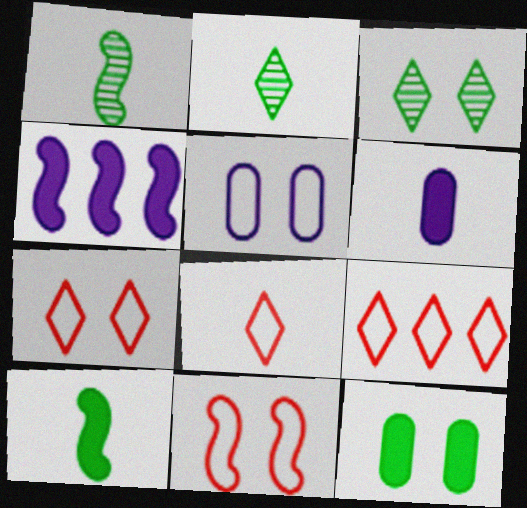[[1, 4, 11], 
[1, 6, 8], 
[7, 8, 9]]